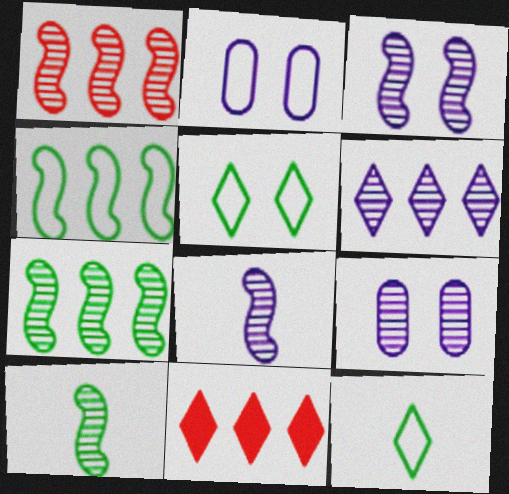[[1, 3, 10], 
[2, 10, 11], 
[6, 8, 9]]